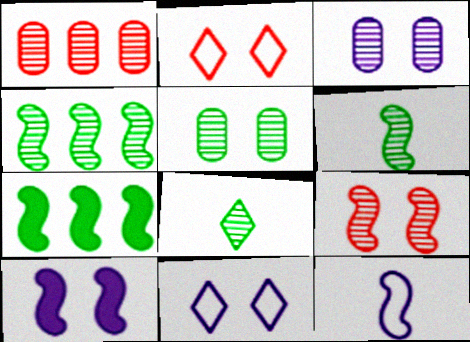[[2, 5, 10], 
[3, 10, 11], 
[4, 5, 8], 
[7, 9, 12]]